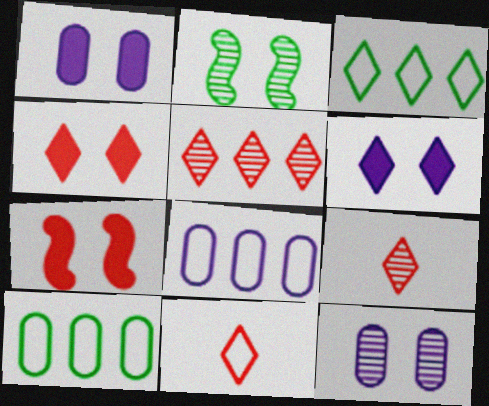[[3, 6, 9], 
[4, 5, 11]]